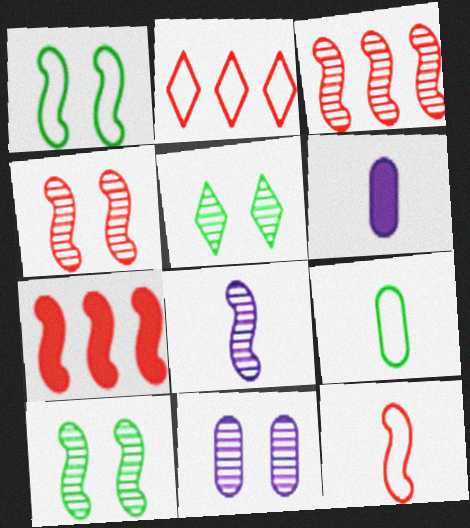[[1, 7, 8], 
[2, 6, 10], 
[3, 8, 10], 
[4, 5, 11], 
[4, 7, 12]]